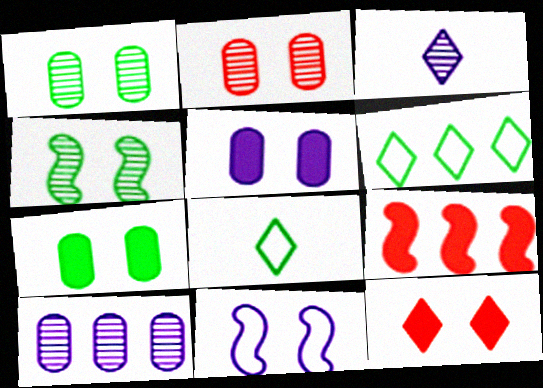[[1, 11, 12], 
[3, 6, 12], 
[6, 9, 10]]